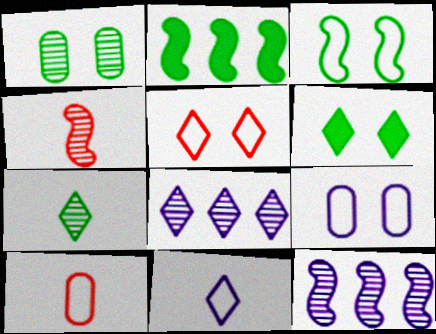[[1, 3, 6], 
[1, 4, 8], 
[3, 5, 9], 
[6, 10, 12]]